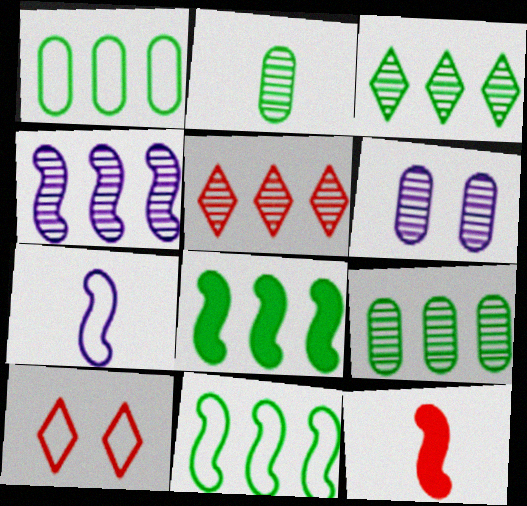[[1, 3, 8], 
[1, 7, 10], 
[4, 5, 9]]